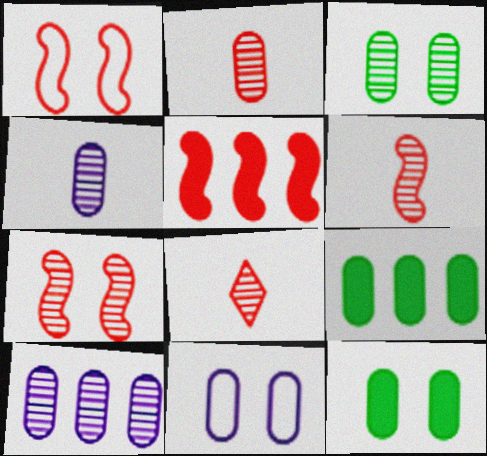[[1, 5, 6], 
[2, 3, 10], 
[2, 6, 8], 
[2, 9, 11]]